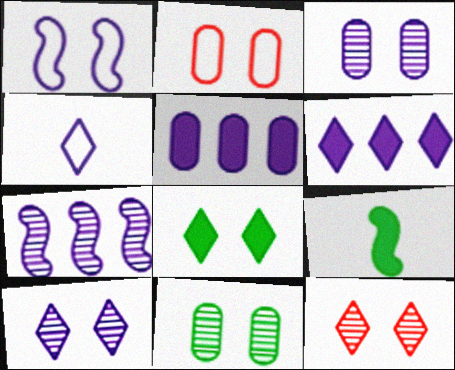[[4, 6, 10]]